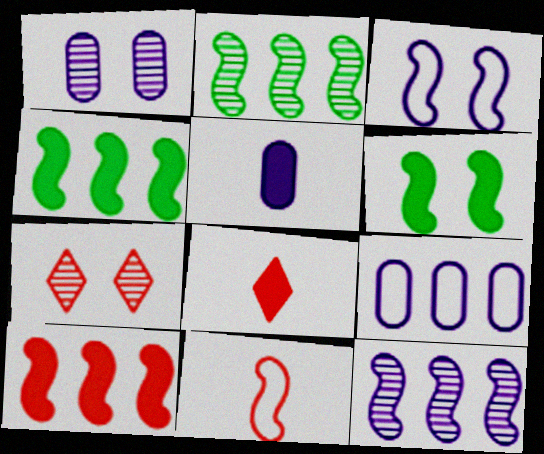[[1, 5, 9], 
[6, 11, 12]]